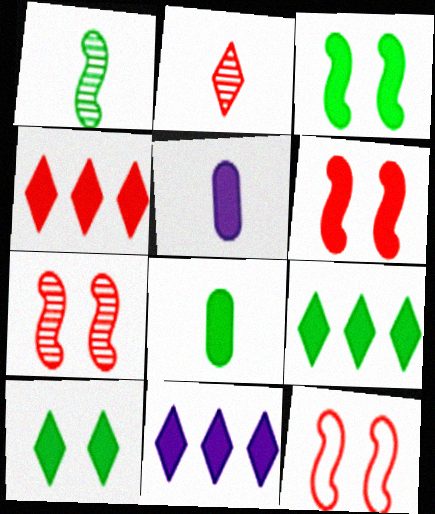[[3, 4, 5], 
[3, 8, 9], 
[4, 9, 11], 
[5, 6, 9], 
[6, 7, 12], 
[6, 8, 11]]